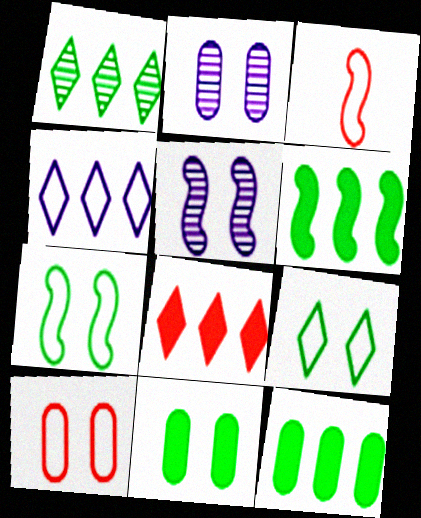[[1, 4, 8], 
[2, 10, 11], 
[3, 5, 6]]